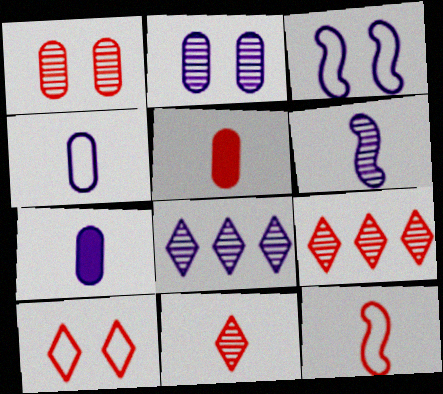[[2, 6, 8], 
[3, 7, 8], 
[5, 11, 12]]